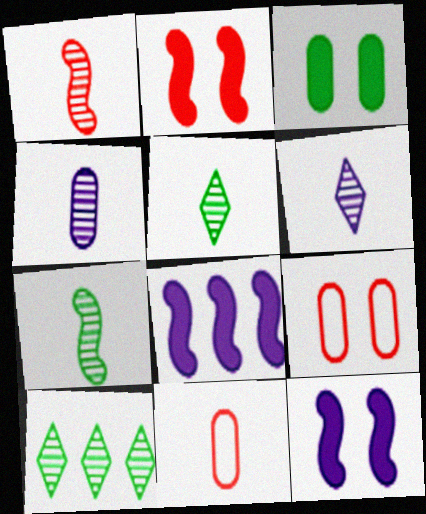[[1, 4, 5], 
[5, 8, 9], 
[10, 11, 12]]